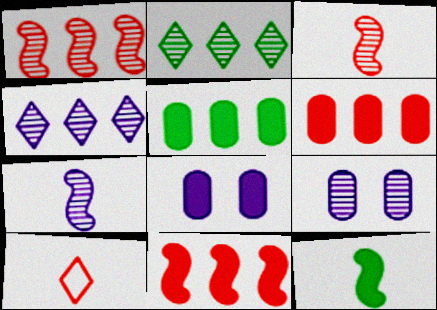[[2, 3, 9], 
[4, 7, 9]]